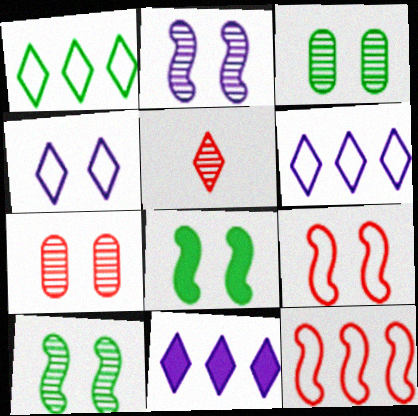[[2, 8, 9], 
[4, 7, 8]]